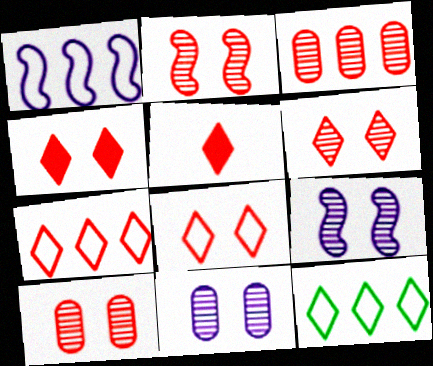[[2, 6, 10], 
[4, 6, 8], 
[5, 6, 7]]